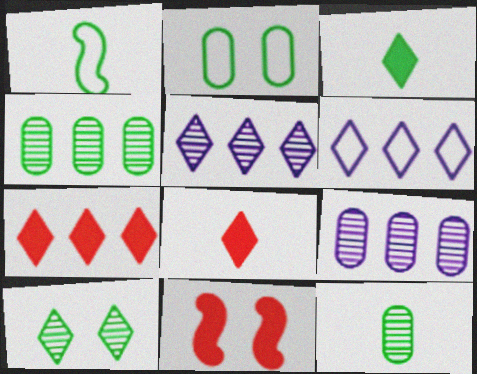[[1, 3, 12], 
[6, 8, 10], 
[6, 11, 12]]